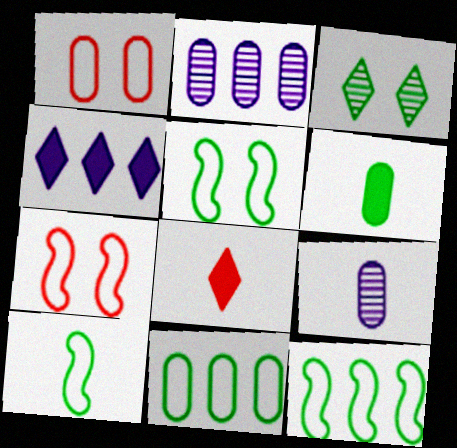[[1, 2, 6], 
[2, 5, 8], 
[3, 6, 12], 
[5, 10, 12], 
[8, 9, 10]]